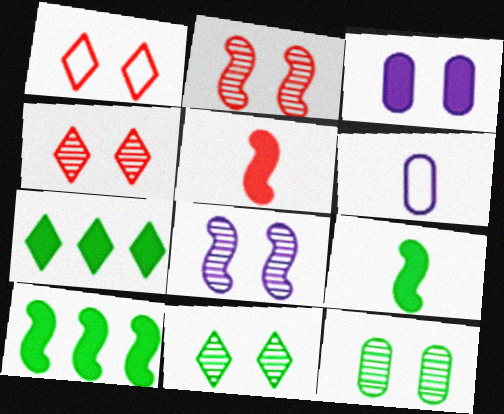[[2, 6, 7], 
[3, 5, 7], 
[4, 6, 10], 
[4, 8, 12]]